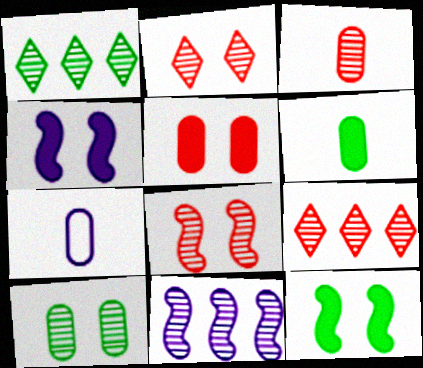[[3, 6, 7], 
[3, 8, 9], 
[7, 9, 12]]